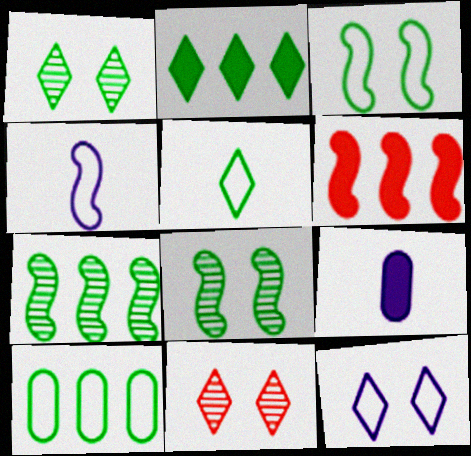[[1, 2, 5], 
[2, 7, 10], 
[3, 5, 10], 
[4, 6, 8]]